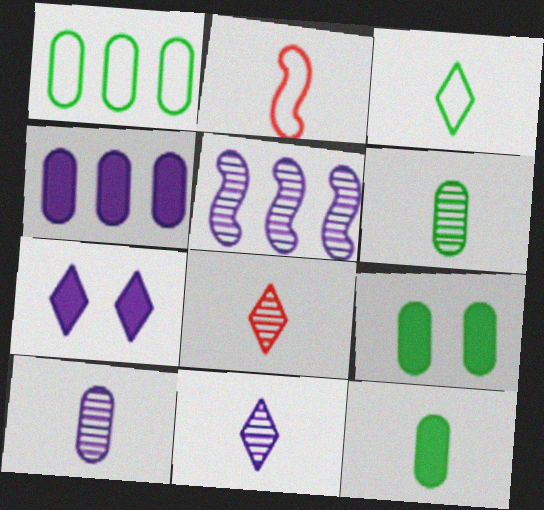[[1, 6, 9], 
[2, 11, 12]]